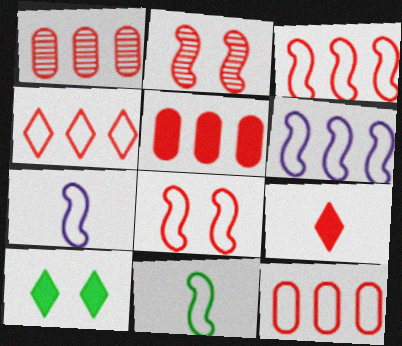[[1, 5, 12], 
[1, 7, 10], 
[1, 8, 9], 
[2, 9, 12], 
[3, 4, 12], 
[6, 8, 11]]